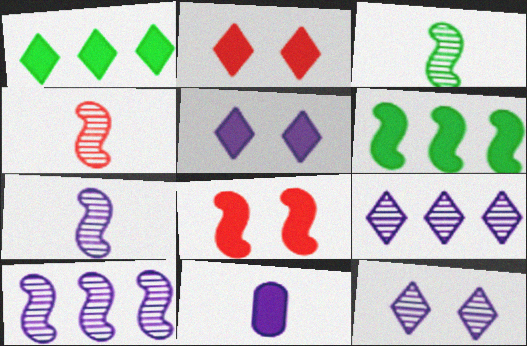[[1, 8, 11], 
[2, 6, 11], 
[3, 4, 7]]